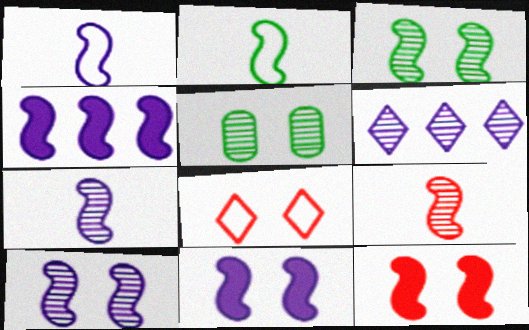[[1, 4, 10], 
[5, 6, 9], 
[5, 8, 11]]